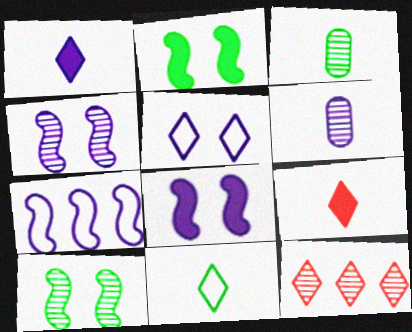[[3, 4, 12], 
[6, 10, 12]]